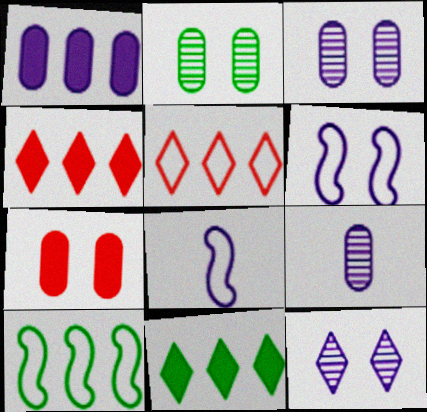[[1, 8, 12], 
[2, 4, 8]]